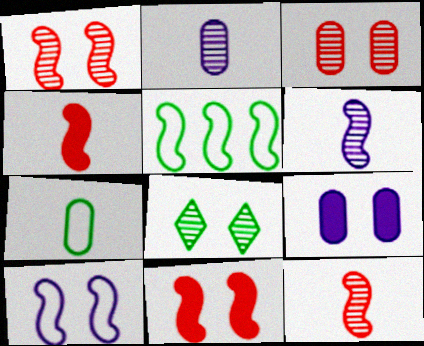[[5, 6, 11]]